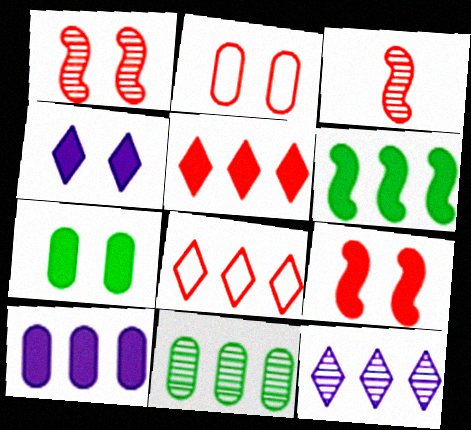[[2, 3, 5], 
[4, 7, 9], 
[5, 6, 10]]